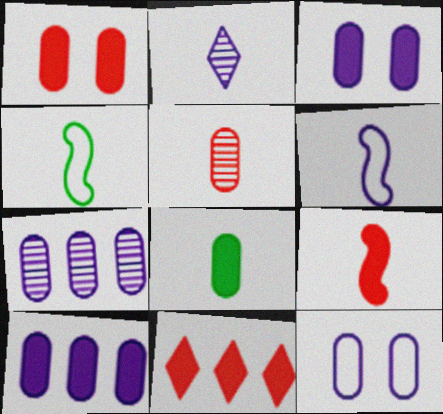[[1, 8, 10], 
[1, 9, 11]]